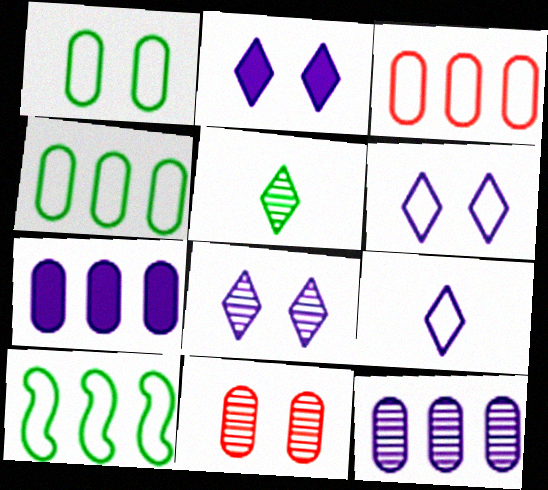[[2, 6, 8]]